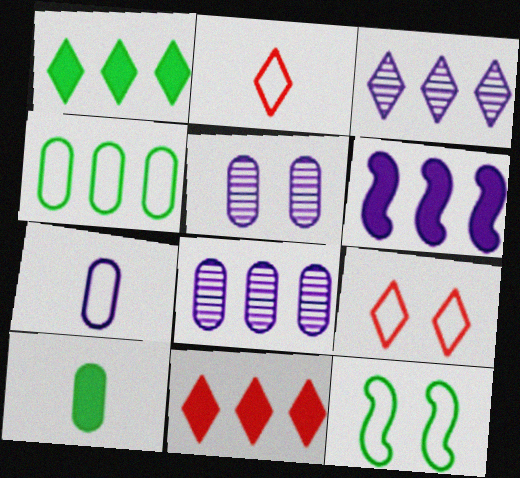[]